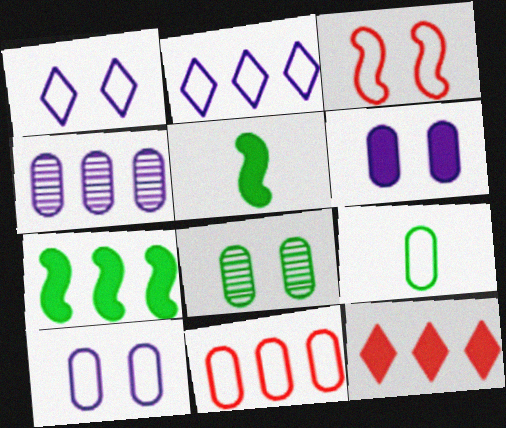[[2, 3, 9], 
[5, 6, 12], 
[9, 10, 11]]